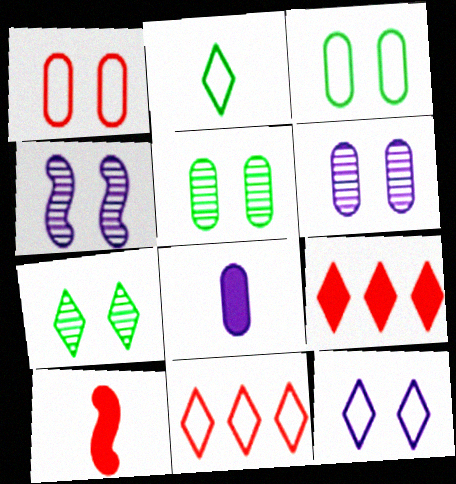[[2, 11, 12]]